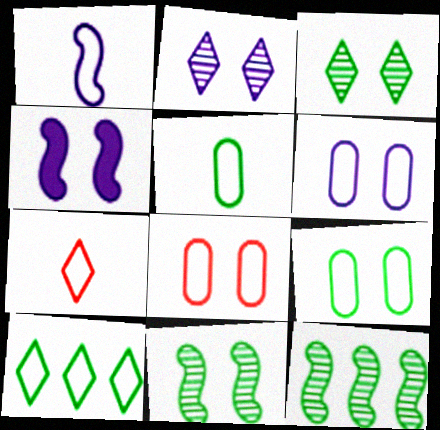[[1, 5, 7], 
[1, 8, 10], 
[2, 4, 6], 
[3, 4, 8], 
[6, 8, 9]]